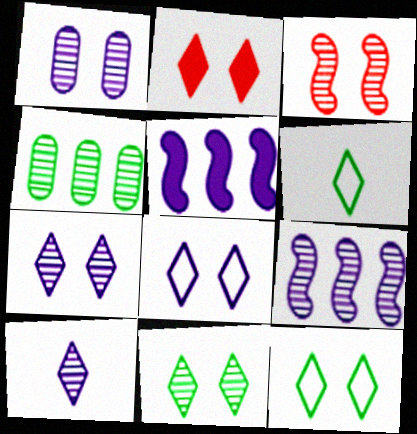[[1, 3, 11], 
[1, 9, 10], 
[2, 7, 12], 
[2, 8, 11], 
[3, 4, 10]]